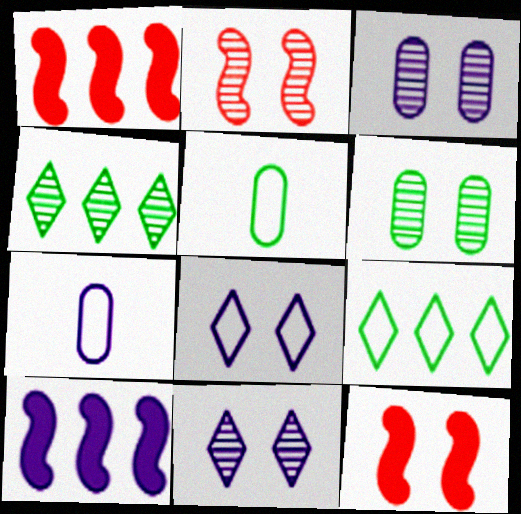[[1, 5, 11], 
[2, 6, 11], 
[4, 7, 12], 
[6, 8, 12], 
[7, 10, 11]]